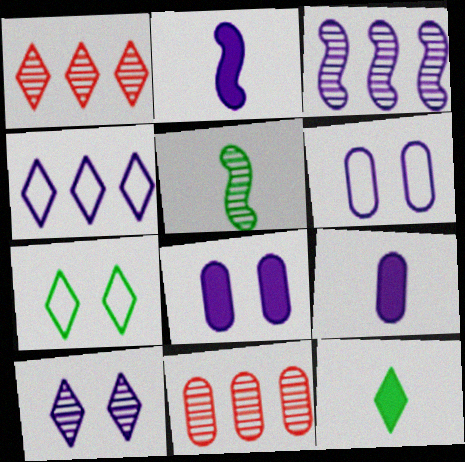[[2, 7, 11], 
[5, 10, 11]]